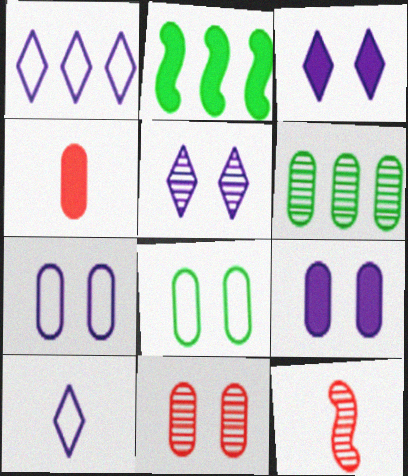[[2, 3, 4], 
[2, 10, 11], 
[4, 6, 7], 
[5, 6, 12], 
[8, 9, 11]]